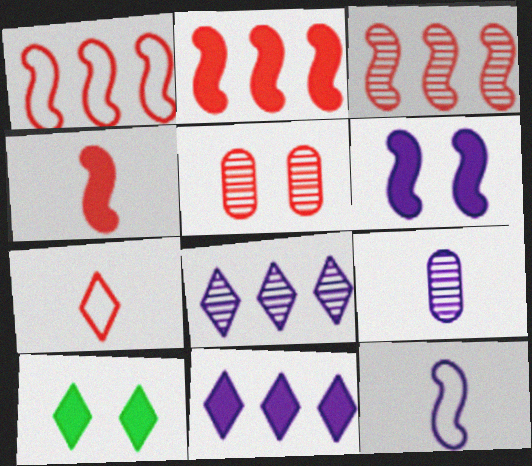[[1, 2, 3], 
[1, 9, 10], 
[2, 5, 7], 
[7, 8, 10]]